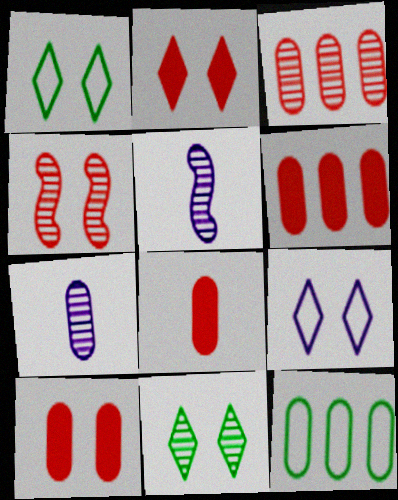[[1, 5, 6], 
[2, 5, 12], 
[2, 9, 11], 
[3, 5, 11], 
[6, 8, 10], 
[7, 10, 12]]